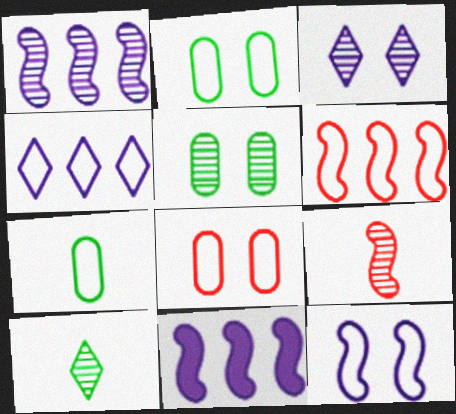[[8, 10, 11]]